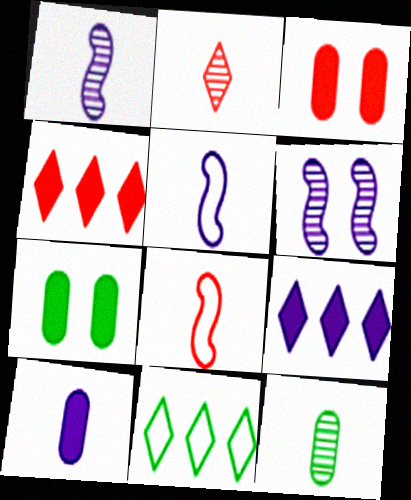[[1, 2, 12], 
[1, 3, 11]]